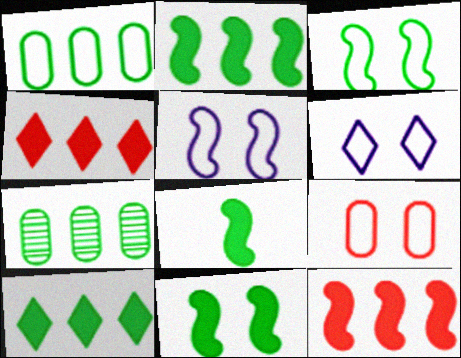[[2, 8, 11], 
[3, 6, 9]]